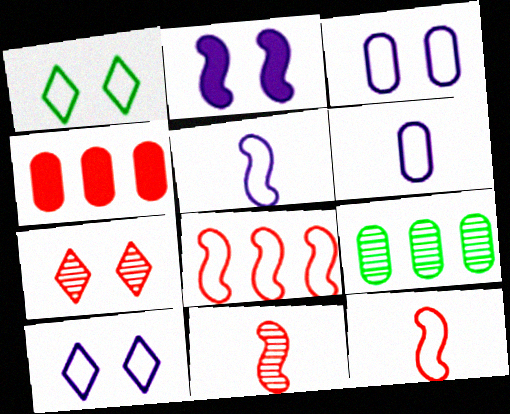[[1, 6, 8], 
[4, 7, 12]]